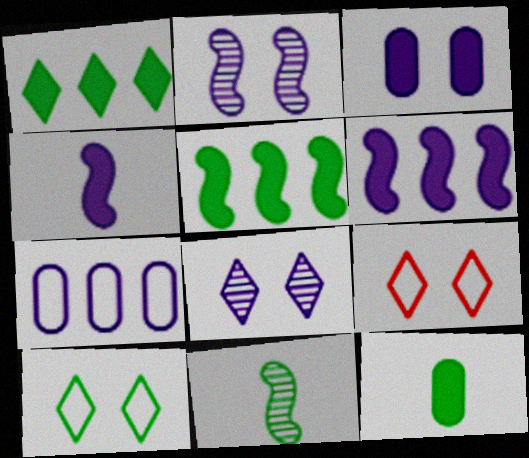[[4, 7, 8]]